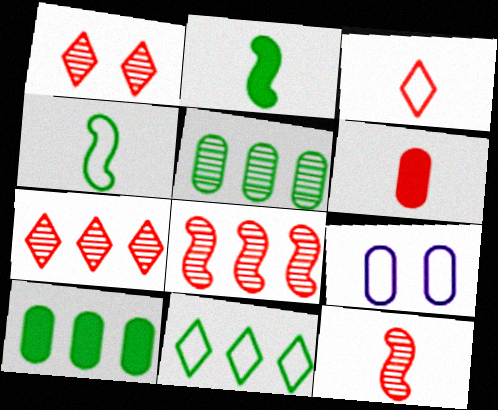[[2, 7, 9], 
[3, 6, 12], 
[5, 6, 9]]